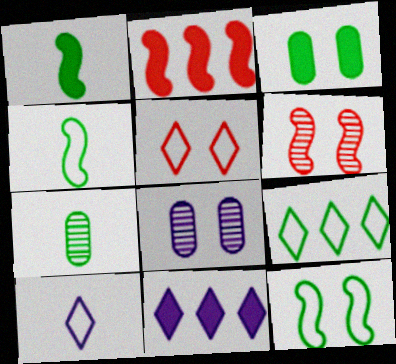[[5, 9, 10]]